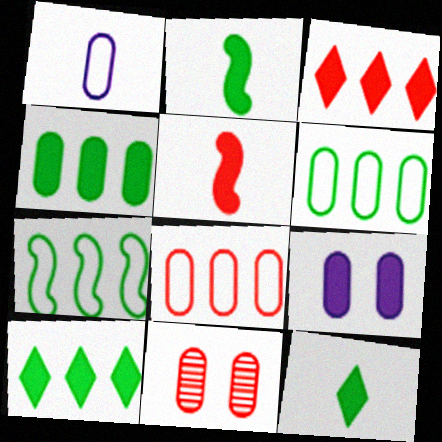[[1, 4, 11], 
[2, 3, 9], 
[5, 9, 10]]